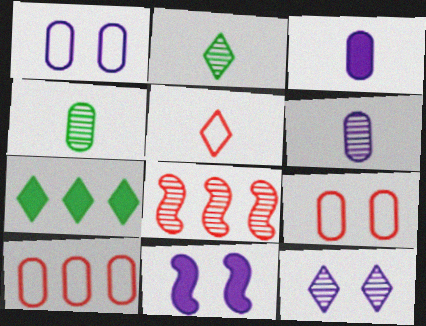[[1, 11, 12], 
[2, 10, 11], 
[4, 8, 12], 
[5, 7, 12]]